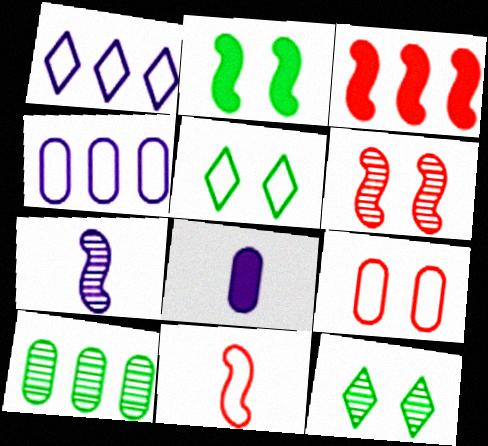[[1, 3, 10], 
[3, 6, 11], 
[4, 5, 11], 
[8, 9, 10]]